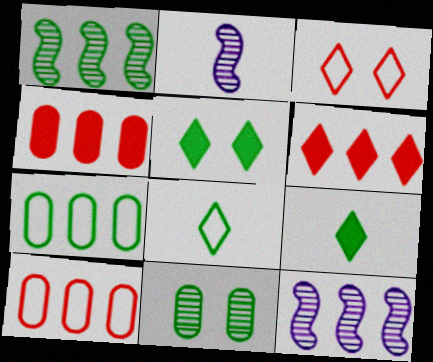[[2, 5, 10], 
[6, 7, 12]]